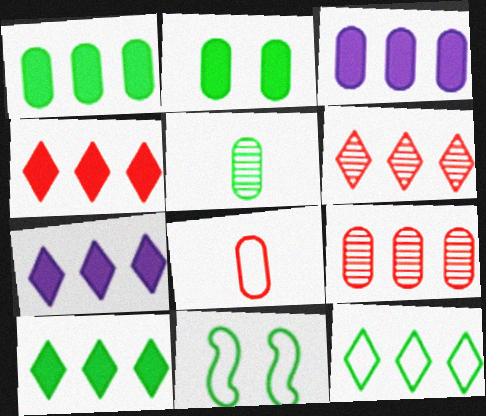[[4, 7, 10], 
[5, 10, 11], 
[6, 7, 12]]